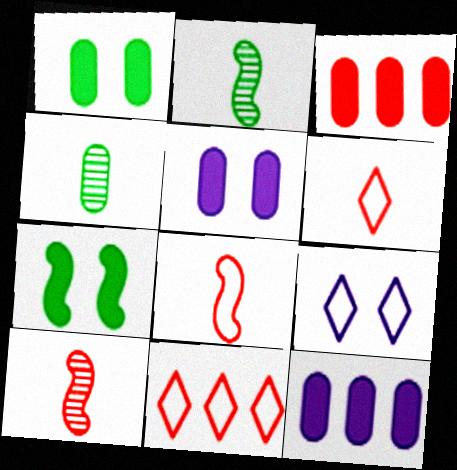[[2, 3, 9], 
[2, 5, 11]]